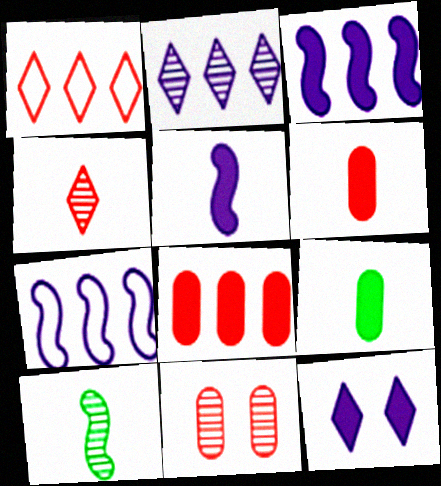[[2, 10, 11]]